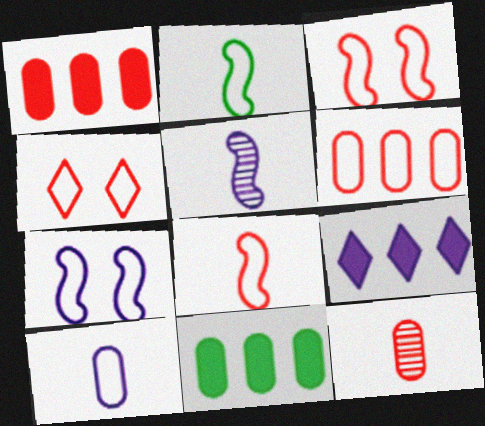[[4, 5, 11], 
[4, 6, 8]]